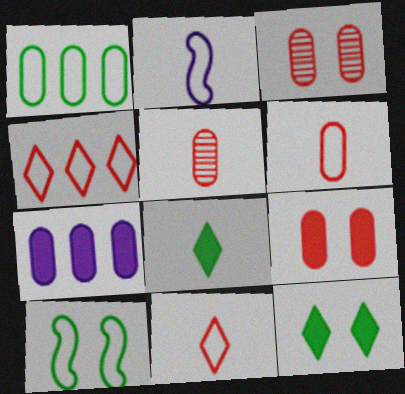[[2, 5, 8]]